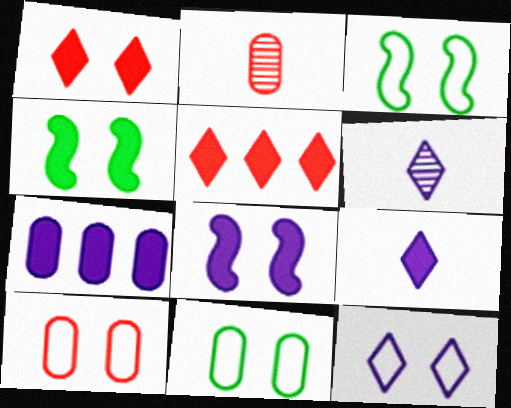[[2, 7, 11], 
[3, 10, 12], 
[7, 8, 9]]